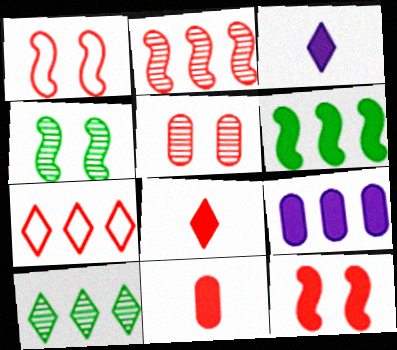[]